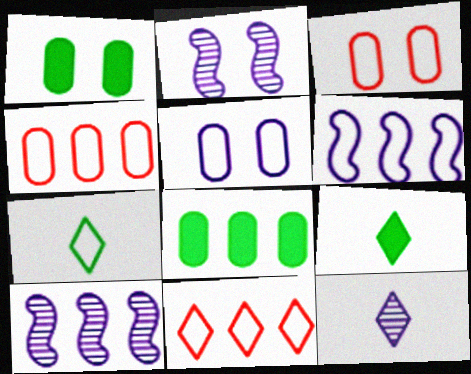[[2, 4, 9], 
[3, 6, 7], 
[3, 9, 10], 
[8, 10, 11]]